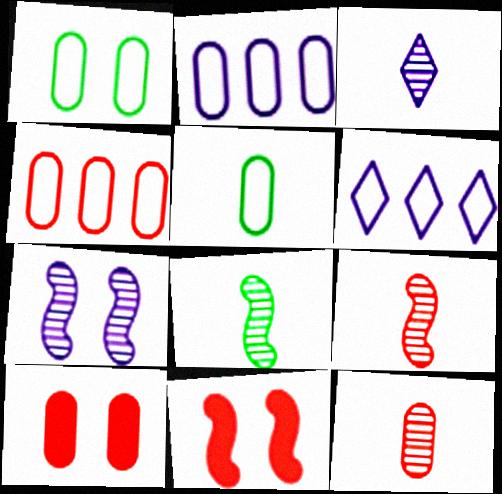[[3, 8, 12], 
[4, 10, 12], 
[6, 8, 10]]